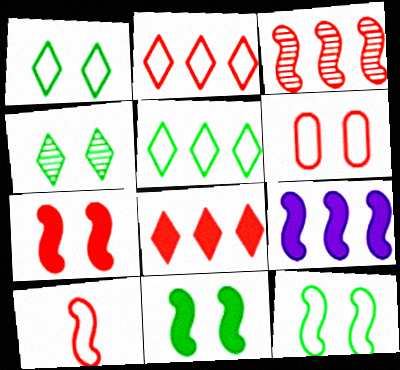[[2, 6, 10], 
[3, 7, 10]]